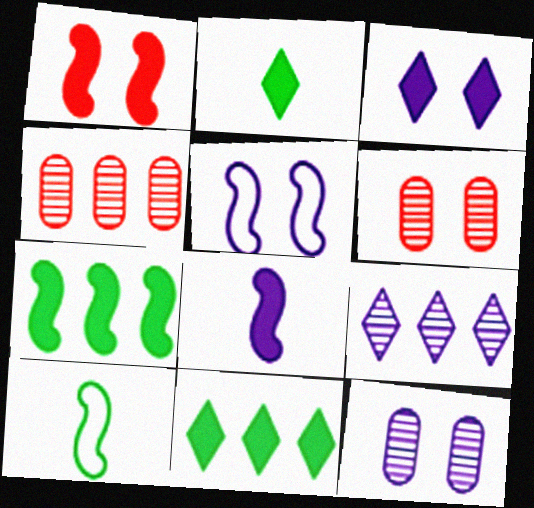[[1, 7, 8], 
[2, 4, 5], 
[3, 4, 10], 
[3, 5, 12]]